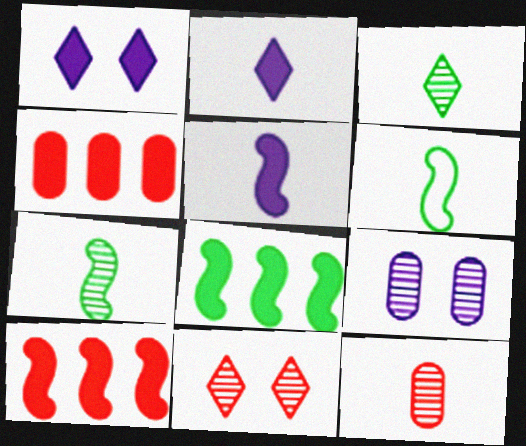[[2, 6, 12]]